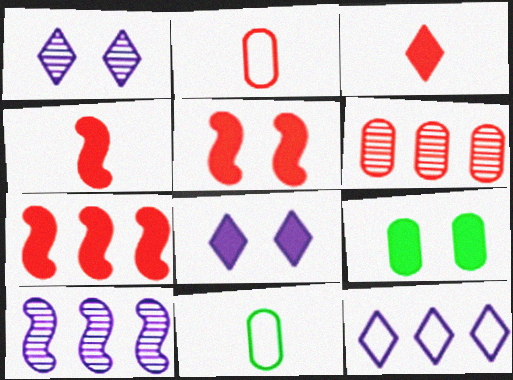[[1, 7, 11], 
[4, 5, 7], 
[5, 8, 9]]